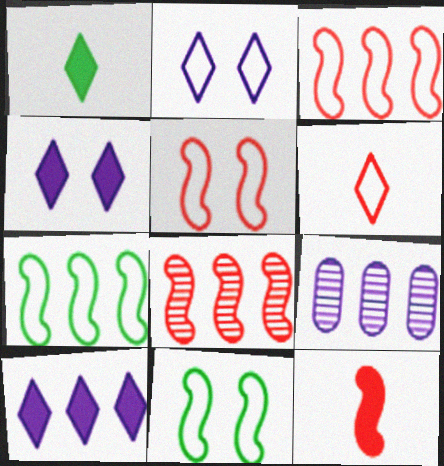[[1, 5, 9], 
[5, 8, 12]]